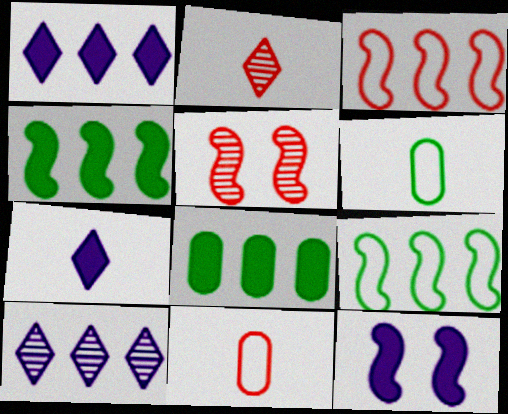[[1, 5, 6], 
[3, 8, 10]]